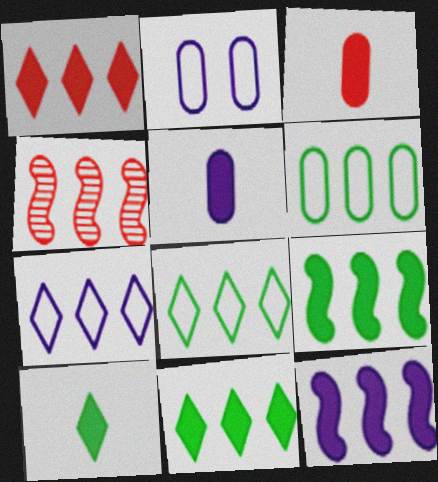[[2, 4, 10]]